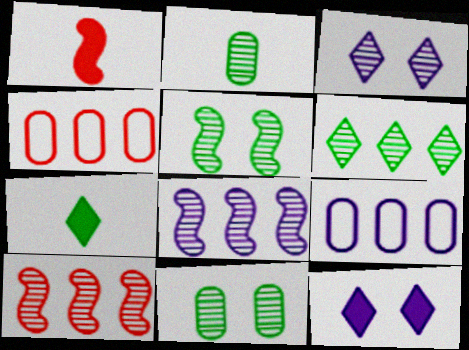[[2, 3, 10], 
[2, 5, 6]]